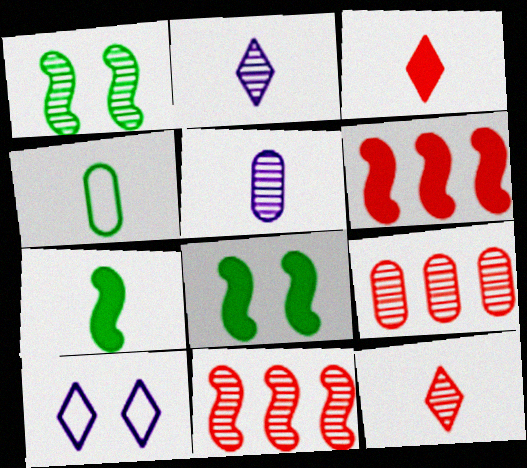[[1, 2, 9], 
[7, 9, 10]]